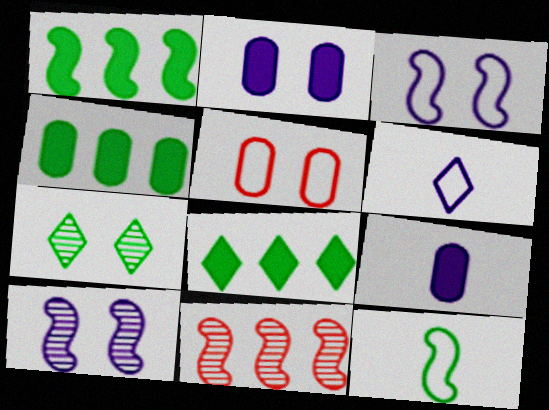[[1, 4, 8], 
[4, 7, 12]]